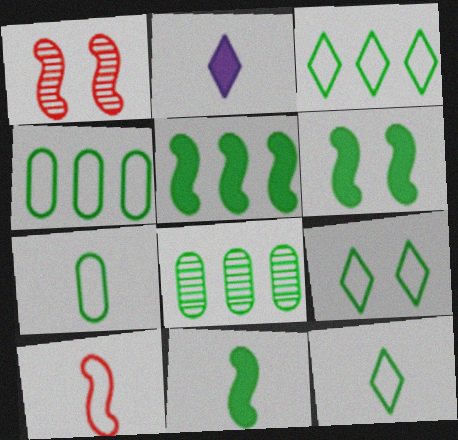[[1, 2, 4], 
[3, 5, 8], 
[3, 9, 12], 
[5, 6, 11], 
[6, 8, 12], 
[8, 9, 11]]